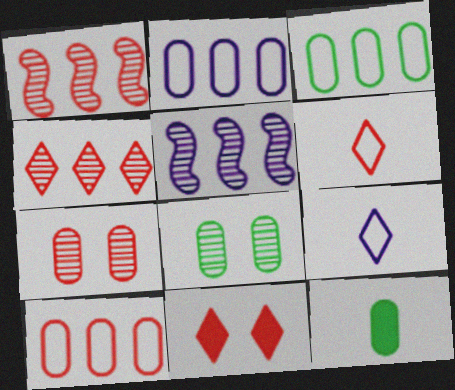[[2, 3, 10], 
[2, 7, 12], 
[3, 8, 12], 
[4, 6, 11]]